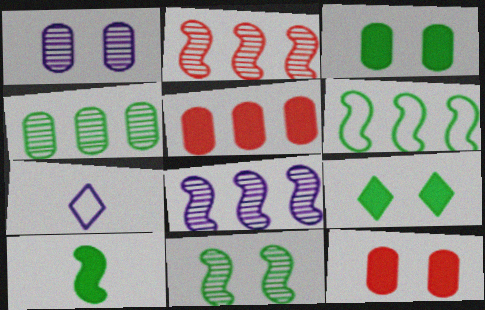[[2, 3, 7], 
[5, 7, 11], 
[6, 10, 11]]